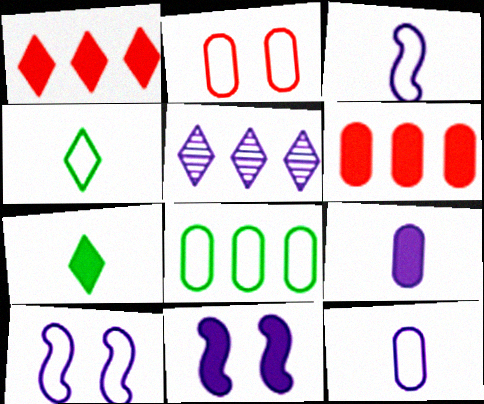[[2, 8, 12], 
[5, 9, 10], 
[5, 11, 12], 
[6, 7, 11]]